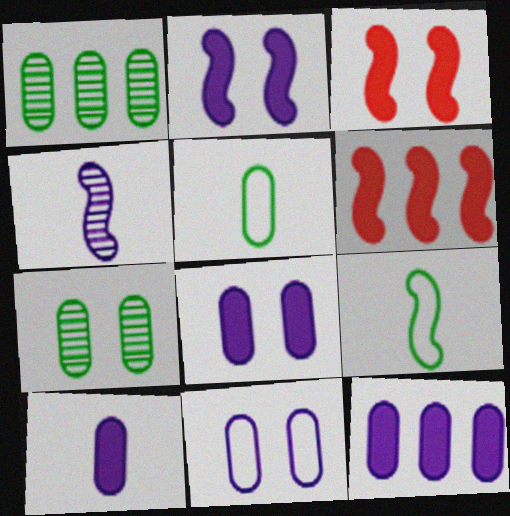[[8, 10, 12]]